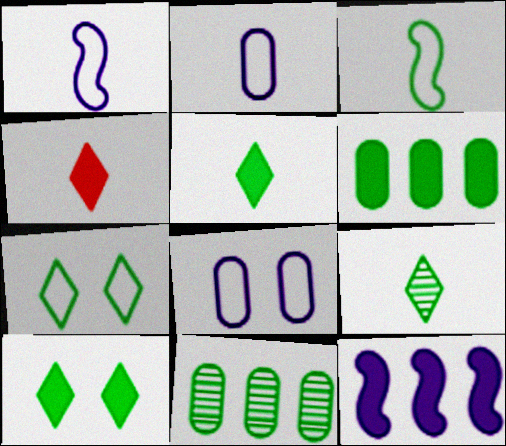[[3, 10, 11]]